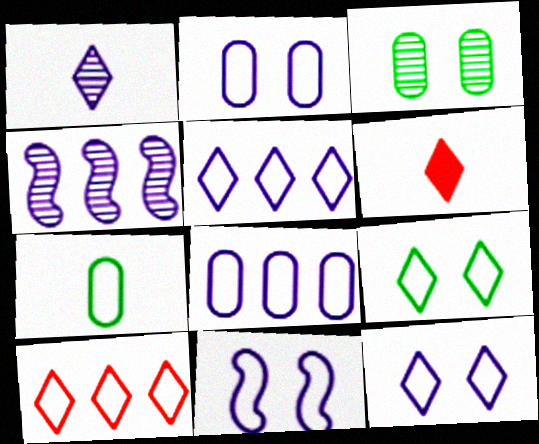[[2, 11, 12], 
[7, 10, 11]]